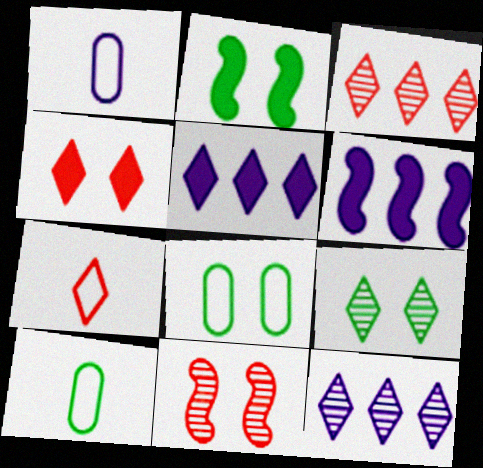[[1, 2, 3], 
[2, 8, 9], 
[3, 4, 7], 
[5, 7, 9], 
[5, 10, 11]]